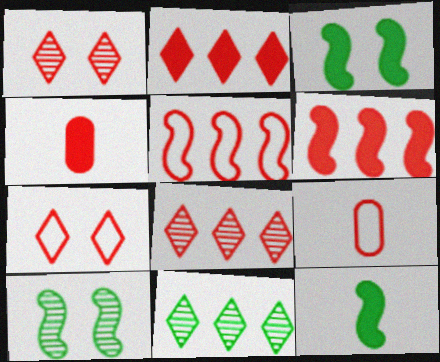[[1, 4, 5], 
[1, 6, 9], 
[5, 7, 9]]